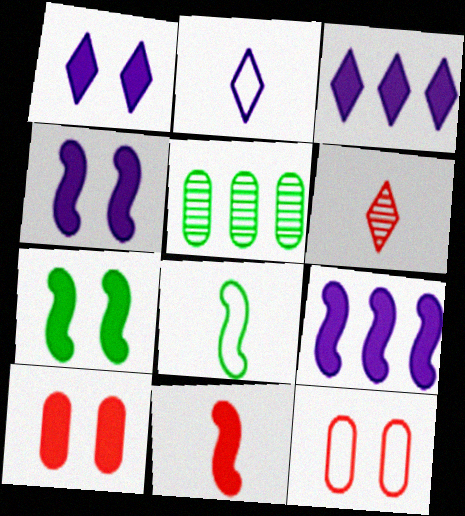[[1, 7, 10], 
[7, 9, 11]]